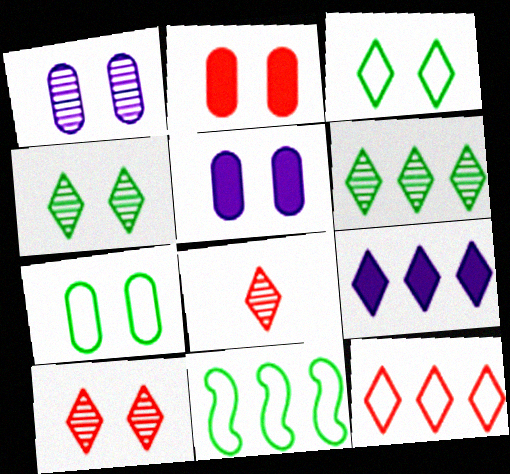[[1, 2, 7], 
[3, 8, 9], 
[5, 8, 11], 
[6, 9, 12]]